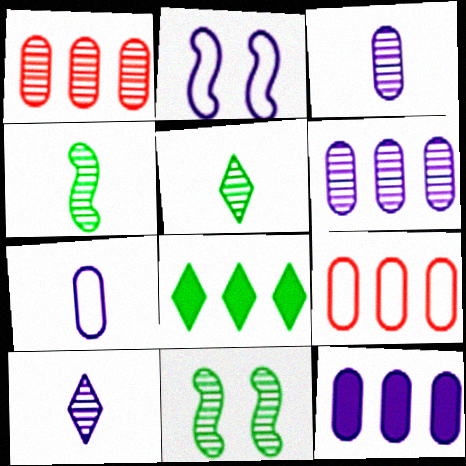[[1, 10, 11], 
[2, 10, 12]]